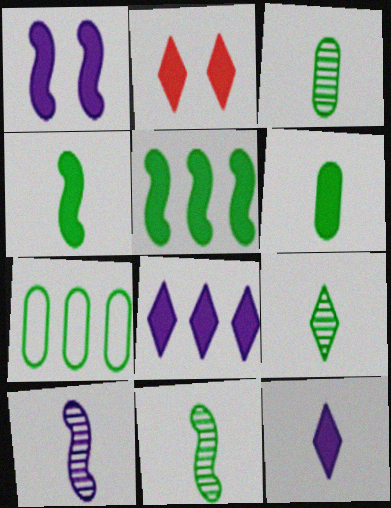[[2, 7, 10], 
[3, 9, 11]]